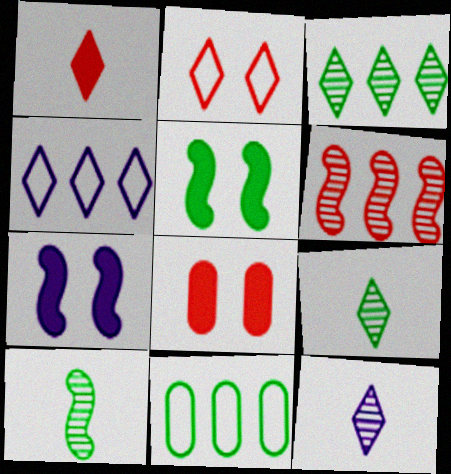[[4, 8, 10], 
[5, 9, 11]]